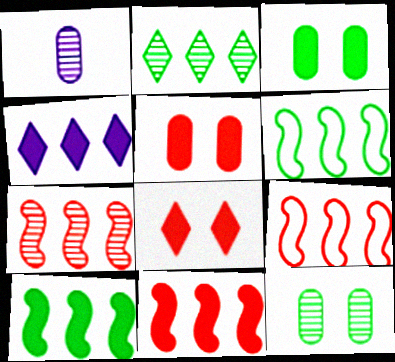[[1, 6, 8], 
[7, 9, 11]]